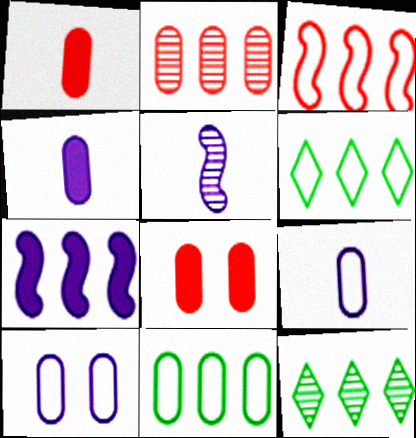[[2, 6, 7], 
[5, 6, 8]]